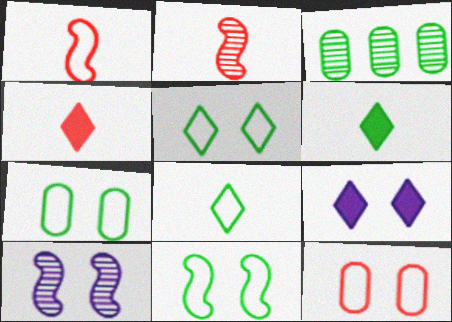[[1, 3, 9], 
[3, 6, 11], 
[5, 7, 11]]